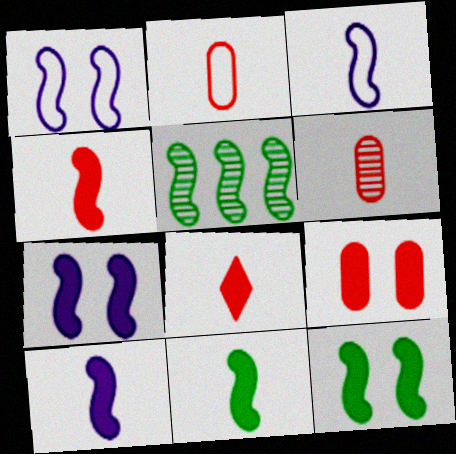[[1, 4, 5], 
[4, 10, 11]]